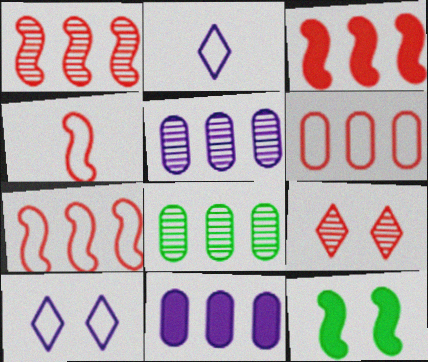[[1, 3, 7], 
[6, 8, 11]]